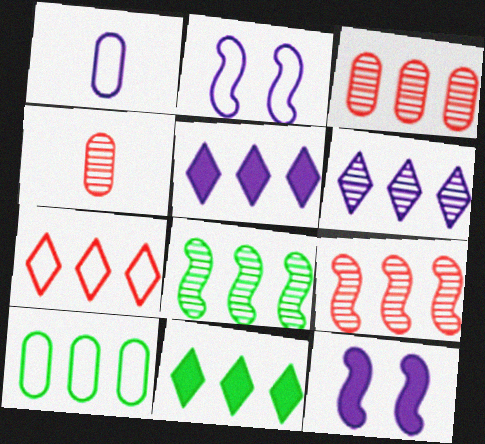[[1, 6, 12], 
[2, 4, 11], 
[3, 6, 8], 
[5, 9, 10], 
[6, 7, 11], 
[8, 10, 11]]